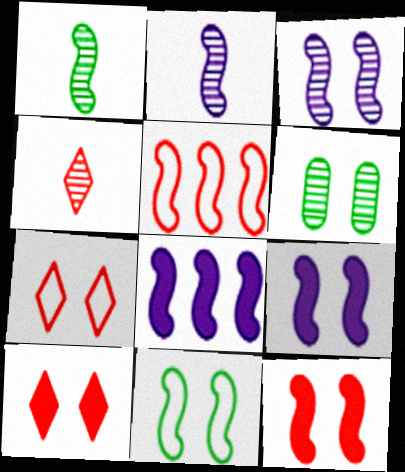[[1, 5, 9], 
[3, 11, 12], 
[6, 7, 9]]